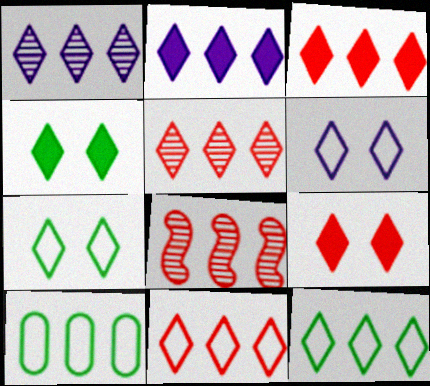[[1, 3, 12], 
[2, 5, 12], 
[2, 8, 10], 
[3, 5, 11]]